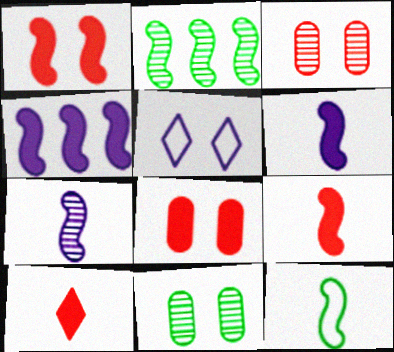[[1, 5, 11], 
[7, 9, 12]]